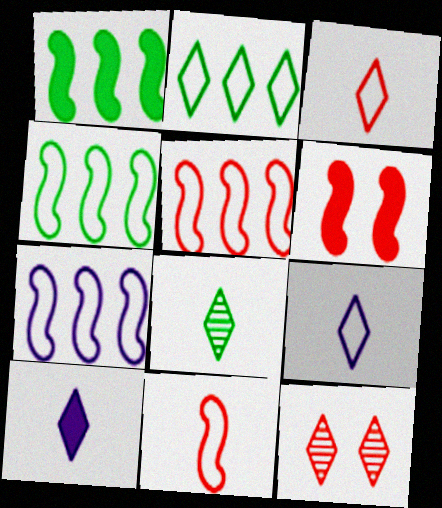[[2, 10, 12], 
[3, 8, 10], 
[4, 5, 7]]